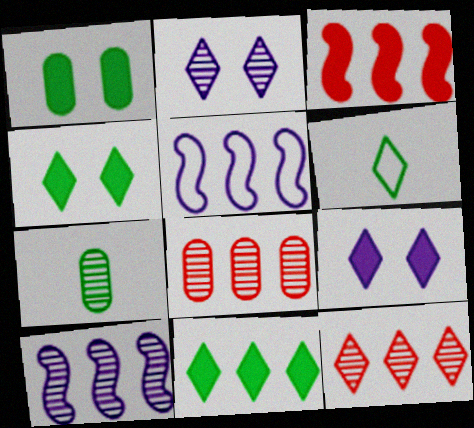[[5, 8, 11], 
[6, 9, 12]]